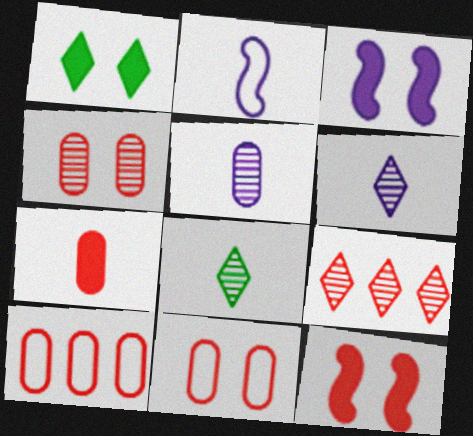[[2, 7, 8], 
[3, 8, 10], 
[4, 7, 10]]